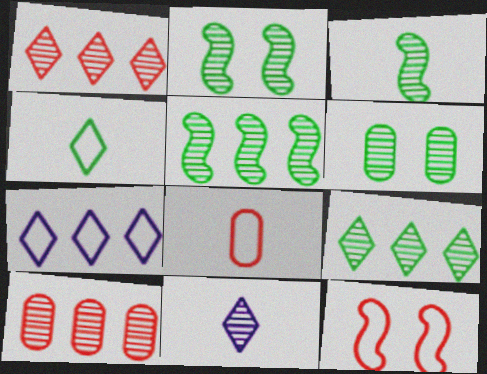[[2, 3, 5], 
[2, 10, 11], 
[3, 6, 9]]